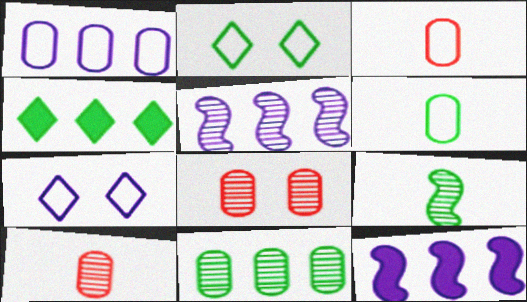[[2, 10, 12]]